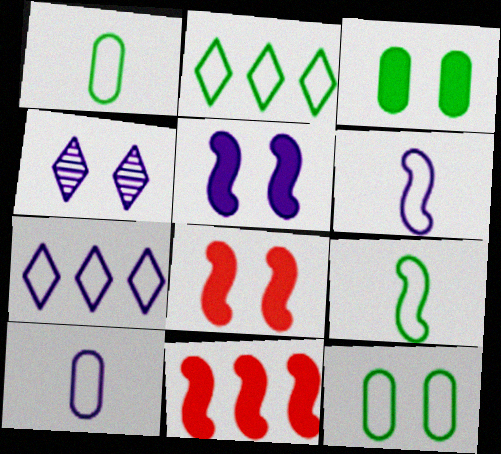[[1, 4, 11], 
[2, 9, 12], 
[4, 8, 12]]